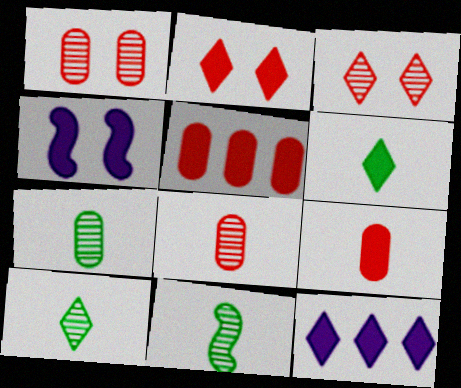[[2, 6, 12], 
[4, 5, 6], 
[7, 10, 11]]